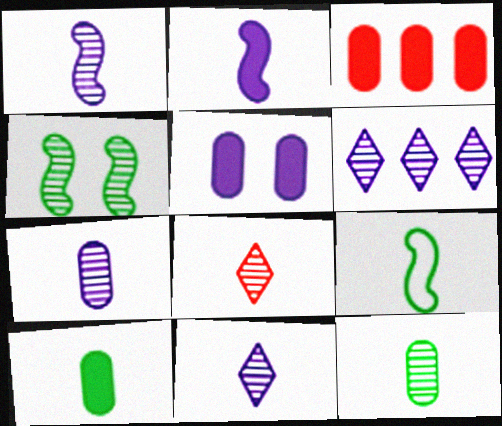[[1, 7, 11], 
[1, 8, 12], 
[3, 5, 10]]